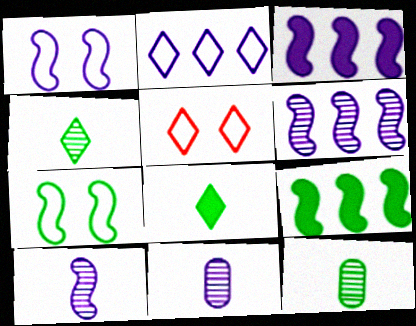[[1, 3, 10], 
[3, 5, 12], 
[5, 9, 11]]